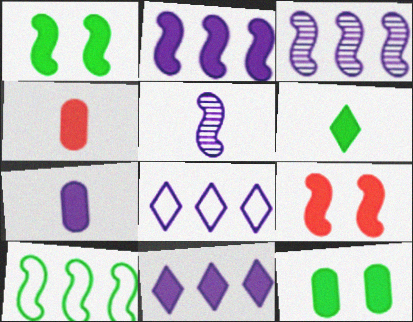[[1, 4, 11], 
[5, 9, 10]]